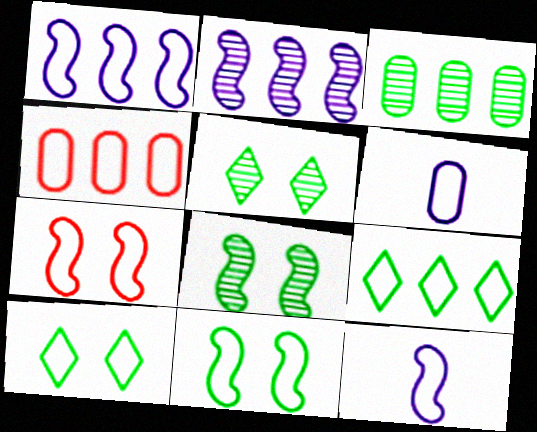[[1, 4, 9], 
[4, 10, 12], 
[6, 7, 9]]